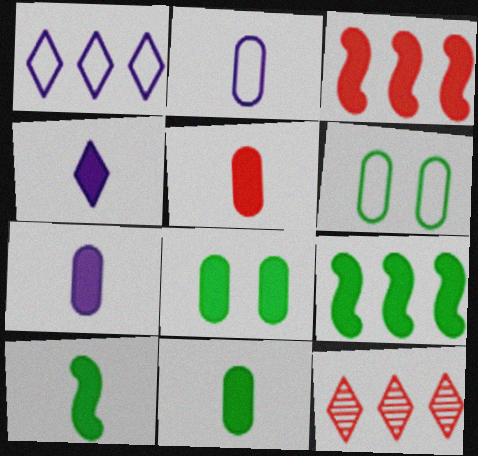[[3, 4, 8], 
[4, 5, 10], 
[5, 7, 11]]